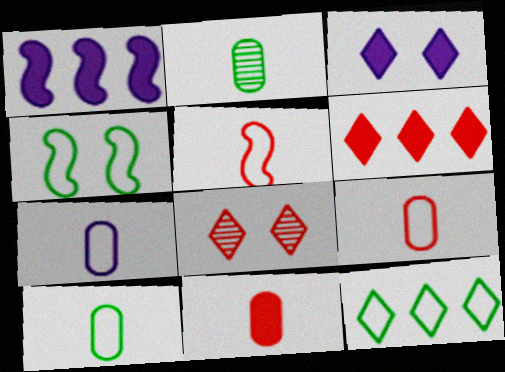[[1, 8, 10], 
[2, 7, 11], 
[4, 10, 12], 
[7, 9, 10]]